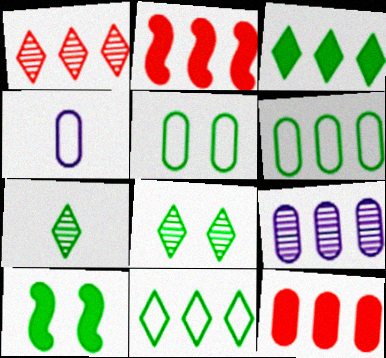[[1, 4, 10], 
[2, 4, 8], 
[2, 9, 11], 
[5, 8, 10], 
[6, 7, 10], 
[6, 9, 12]]